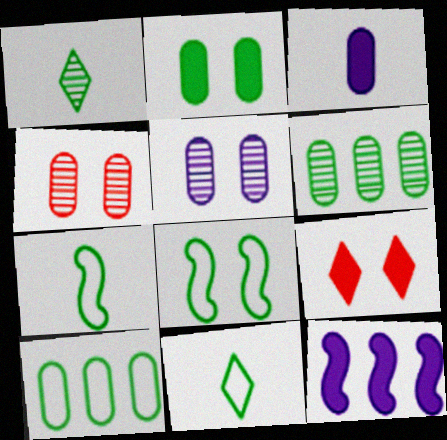[[3, 4, 10], 
[4, 11, 12], 
[5, 8, 9], 
[8, 10, 11]]